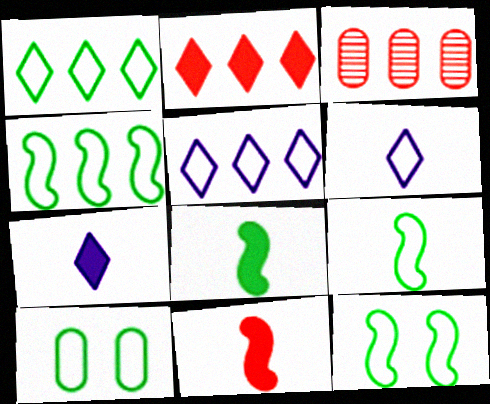[[1, 9, 10], 
[3, 7, 12], 
[4, 9, 12]]